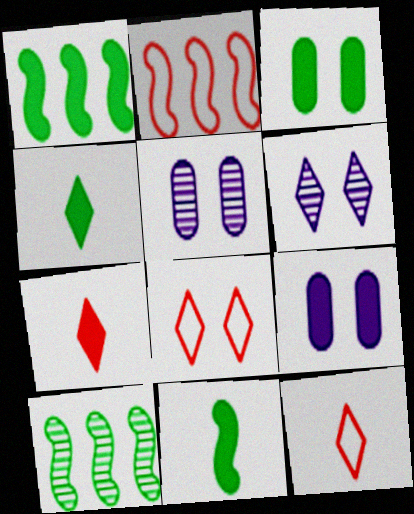[[1, 3, 4], 
[1, 5, 12], 
[1, 7, 9], 
[2, 4, 5], 
[9, 10, 12]]